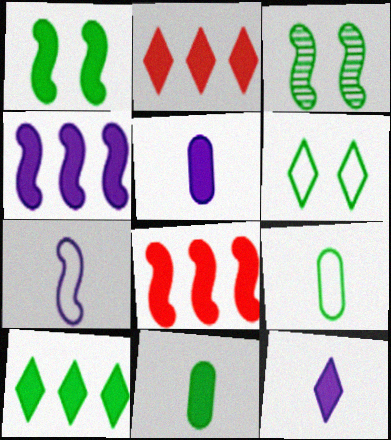[[1, 2, 5], 
[1, 10, 11], 
[3, 7, 8], 
[3, 9, 10]]